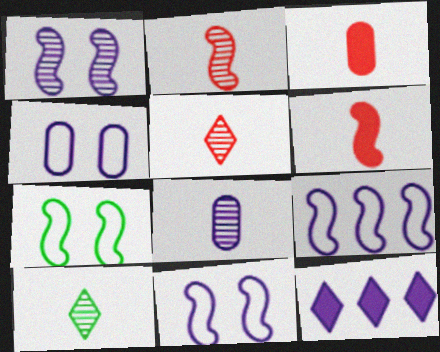[[2, 8, 10], 
[8, 11, 12]]